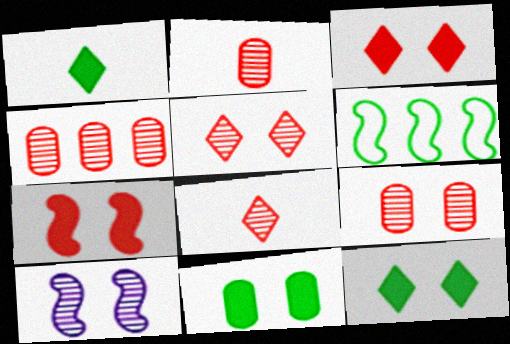[[2, 4, 9]]